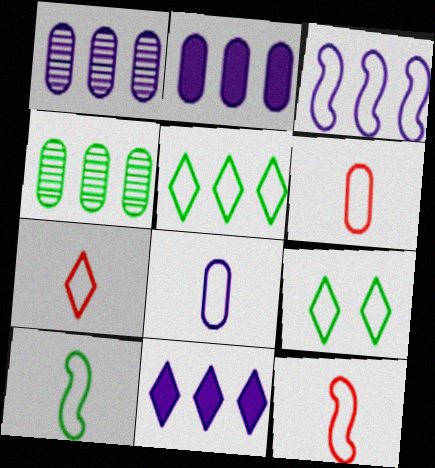[[1, 3, 11], 
[3, 6, 9], 
[6, 7, 12], 
[7, 8, 10]]